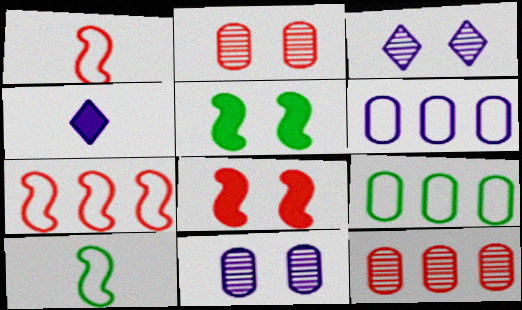[]